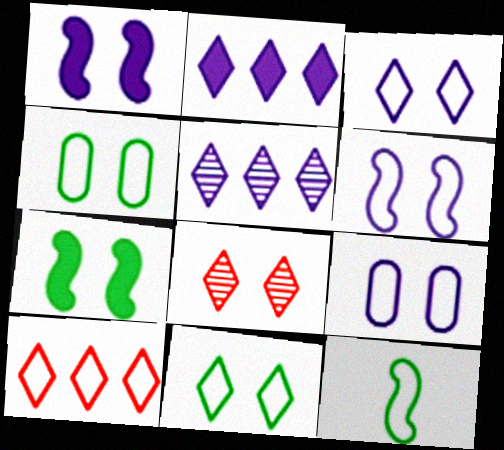[[1, 4, 8], 
[3, 6, 9], 
[7, 8, 9], 
[9, 10, 12]]